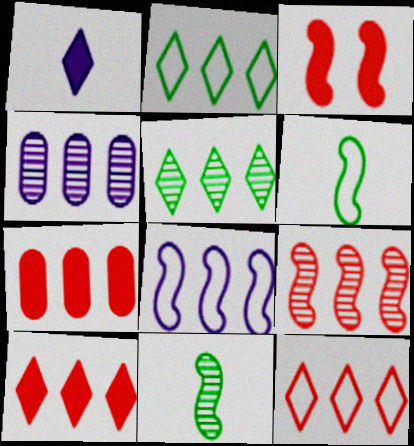[[3, 8, 11], 
[4, 5, 9], 
[5, 7, 8], 
[7, 9, 12]]